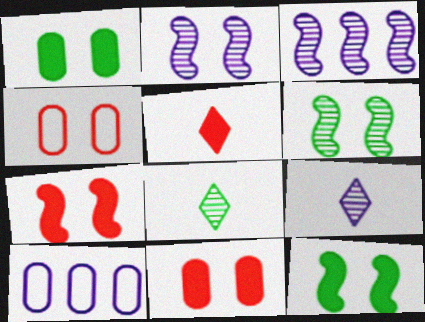[[5, 6, 10], 
[7, 8, 10]]